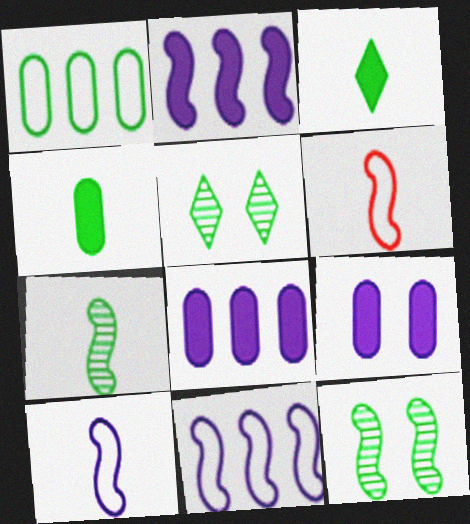[[1, 3, 12], 
[2, 6, 12], 
[5, 6, 8]]